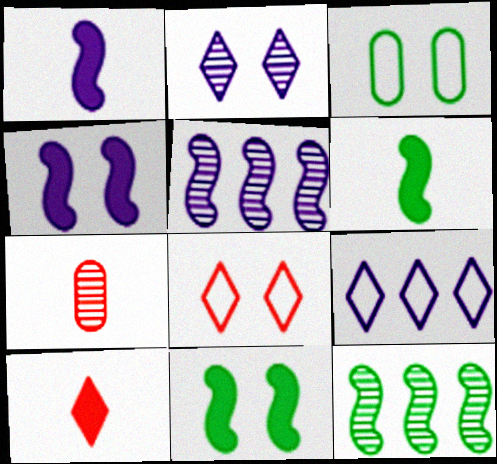[[2, 7, 12], 
[3, 5, 10], 
[7, 9, 11]]